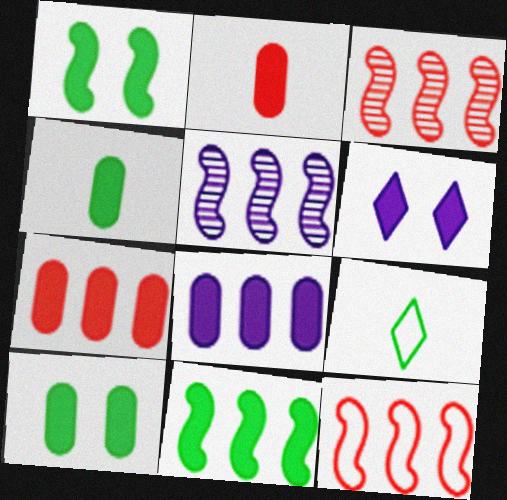[[2, 6, 11], 
[2, 8, 10], 
[5, 11, 12]]